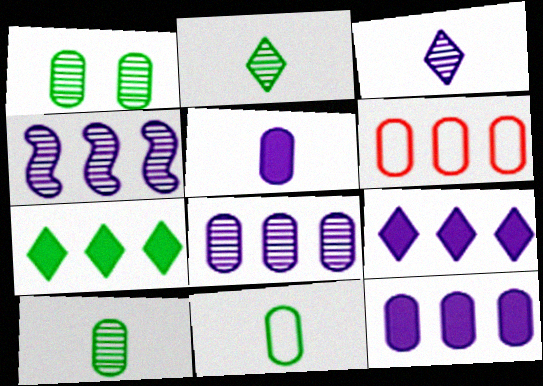[[1, 5, 6], 
[4, 6, 7]]